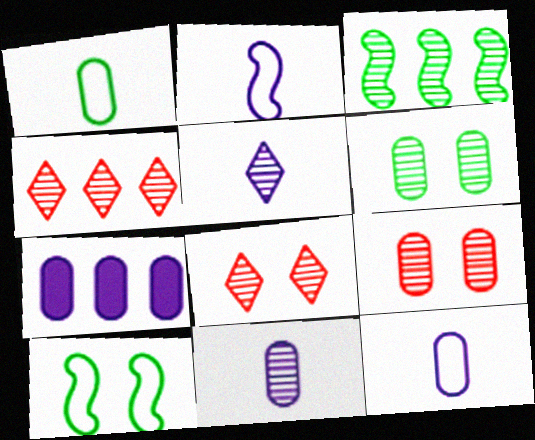[[1, 7, 9], 
[3, 5, 9], 
[3, 8, 11]]